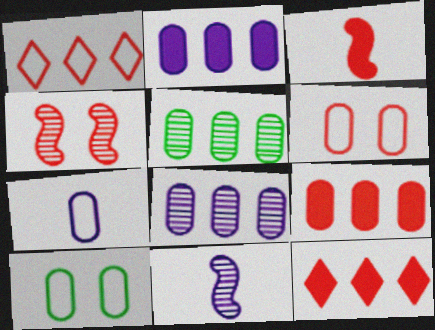[[10, 11, 12]]